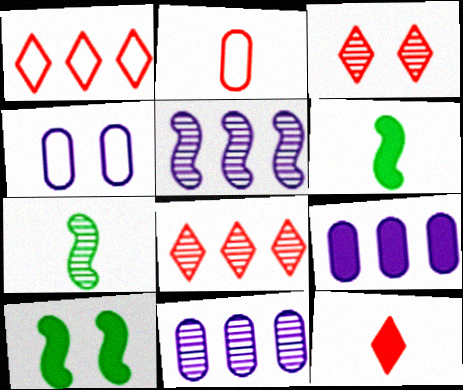[[1, 3, 12], 
[3, 4, 10], 
[3, 7, 11], 
[4, 6, 8], 
[9, 10, 12]]